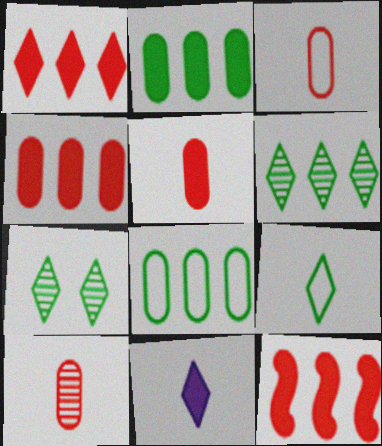[[1, 4, 12], 
[3, 5, 10]]